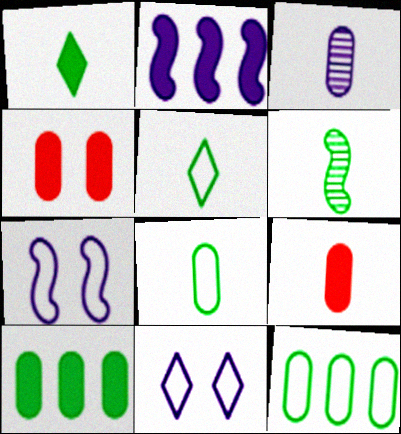[[1, 2, 4], 
[1, 6, 8], 
[2, 3, 11], 
[3, 4, 12], 
[3, 8, 9]]